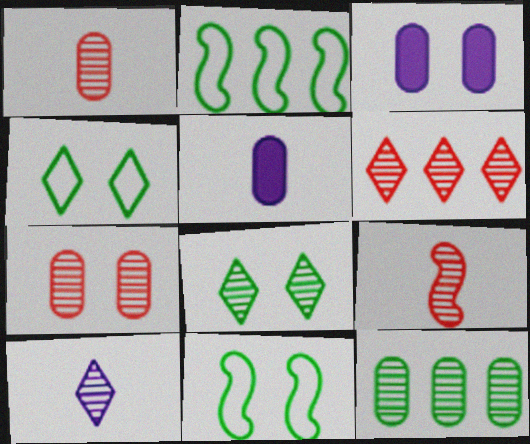[[5, 6, 11], 
[6, 7, 9], 
[6, 8, 10]]